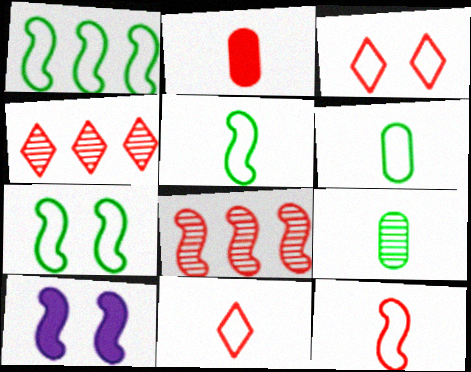[[1, 5, 7], 
[2, 3, 8], 
[4, 6, 10], 
[5, 8, 10]]